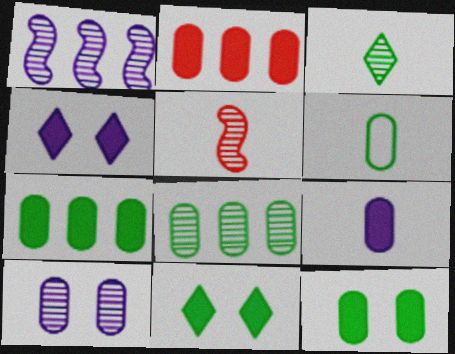[[2, 6, 10], 
[2, 9, 12], 
[6, 8, 12]]